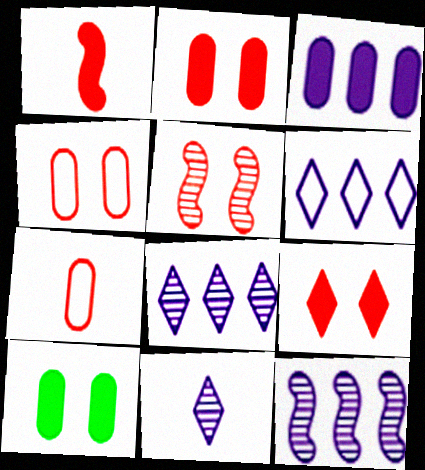[[3, 6, 12], 
[4, 5, 9]]